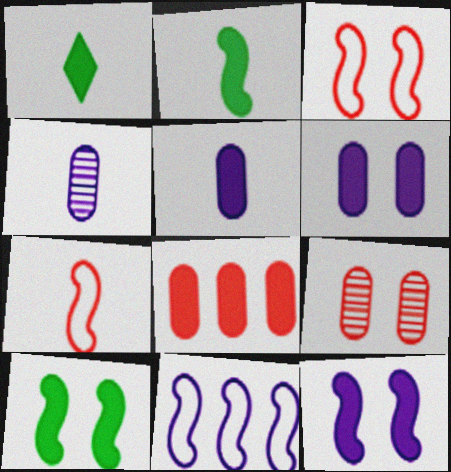[[1, 4, 7], 
[1, 8, 12], 
[1, 9, 11]]